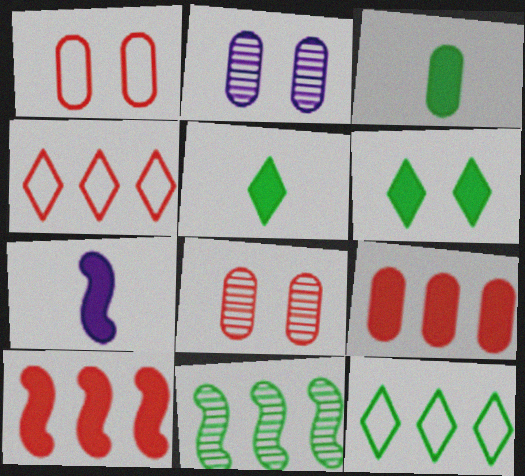[[6, 7, 9], 
[7, 8, 12]]